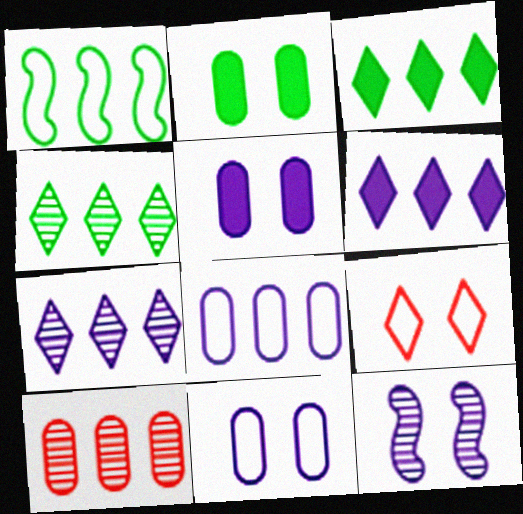[[1, 6, 10], 
[2, 9, 12]]